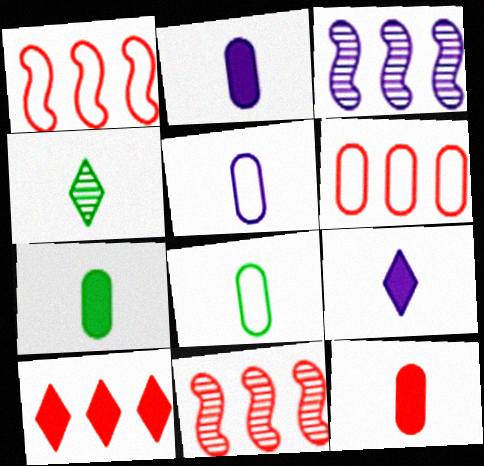[[2, 7, 12], 
[6, 10, 11]]